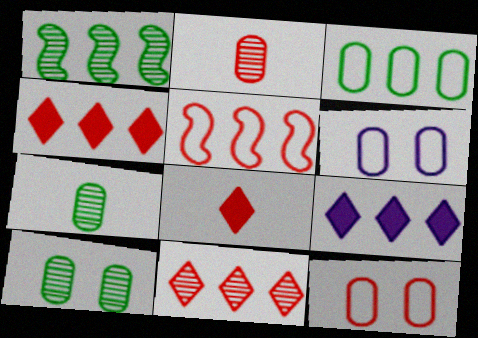[[1, 6, 8]]